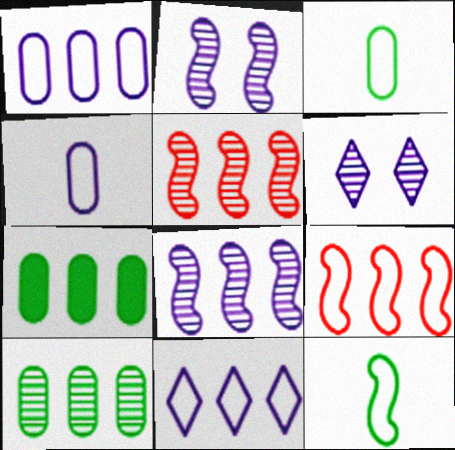[[5, 7, 11]]